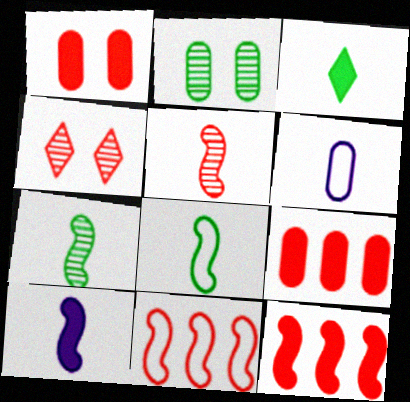[[2, 6, 9], 
[3, 5, 6], 
[5, 8, 10]]